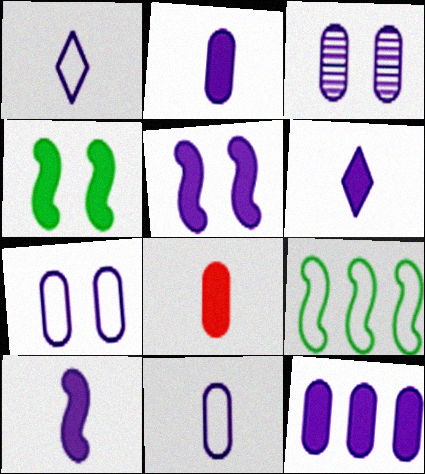[[2, 6, 10], 
[3, 11, 12], 
[5, 6, 12]]